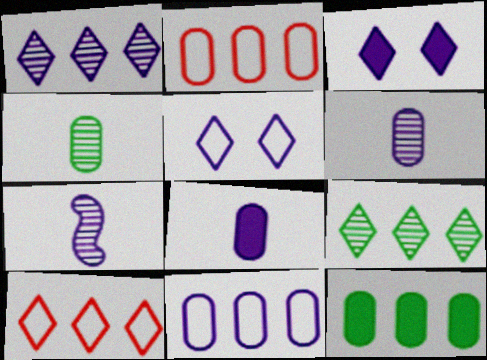[[3, 7, 11]]